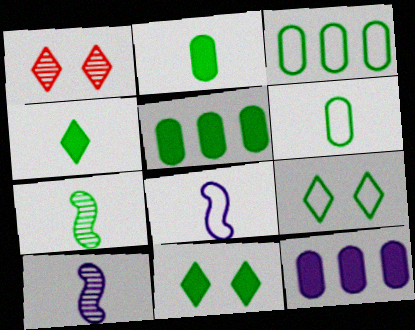[[1, 5, 8], 
[3, 7, 11], 
[4, 6, 7], 
[5, 7, 9]]